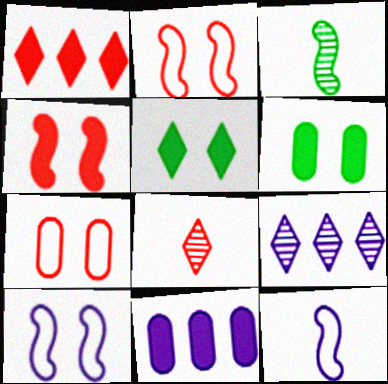[]